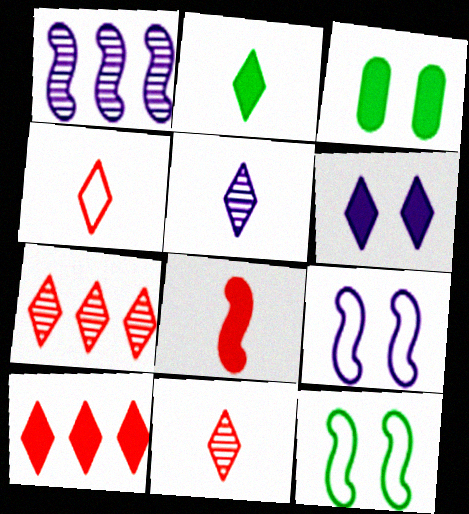[[1, 3, 4], 
[1, 8, 12], 
[2, 4, 5], 
[2, 6, 10]]